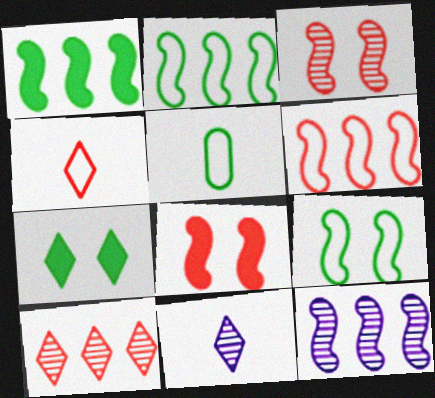[[1, 6, 12]]